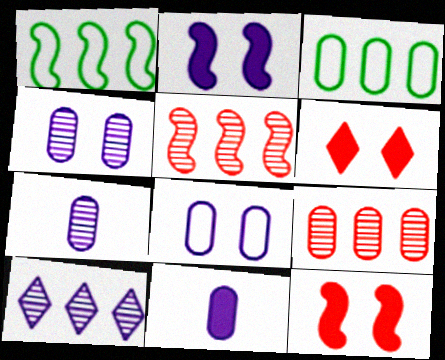[[1, 6, 7]]